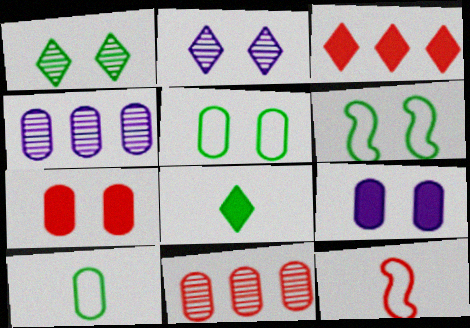[[2, 6, 7], 
[4, 7, 10], 
[9, 10, 11]]